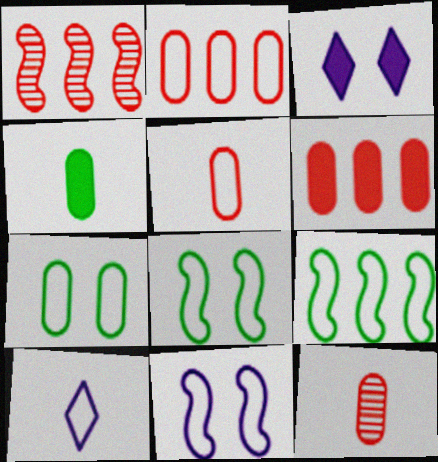[[2, 8, 10], 
[3, 9, 12]]